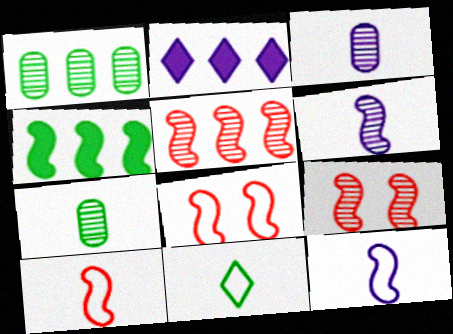[[2, 7, 8], 
[4, 6, 8], 
[4, 9, 12]]